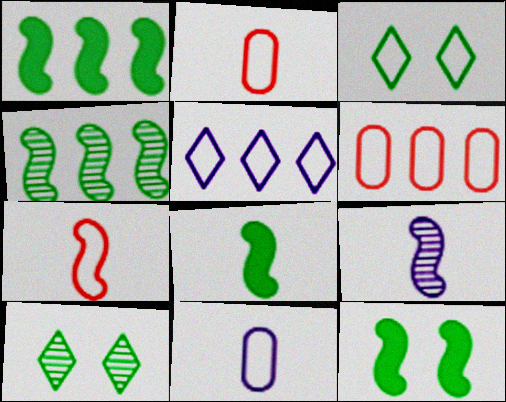[[1, 8, 12], 
[7, 8, 9]]